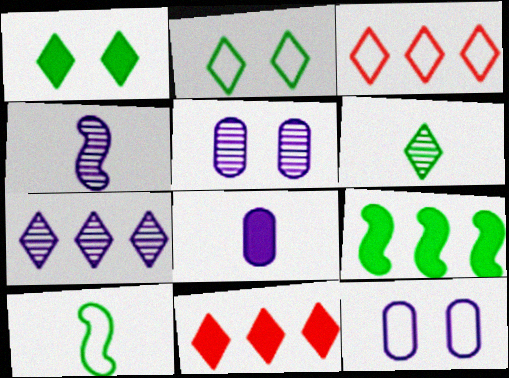[[3, 10, 12], 
[4, 5, 7], 
[5, 10, 11]]